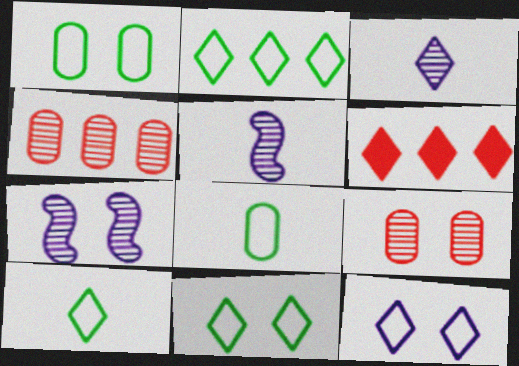[[1, 5, 6], 
[2, 10, 11], 
[3, 6, 11], 
[6, 7, 8]]